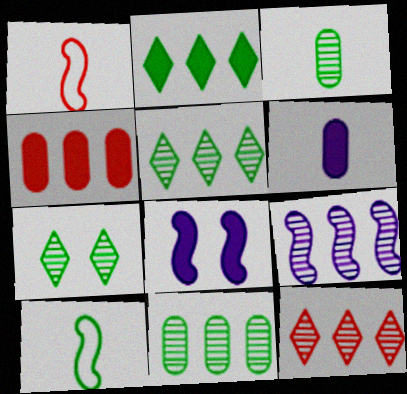[[9, 11, 12]]